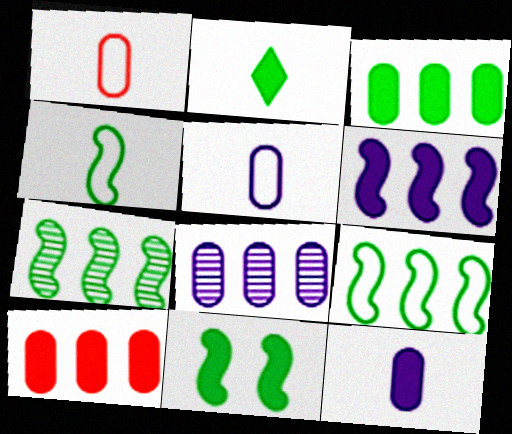[[2, 3, 11], 
[4, 7, 11]]